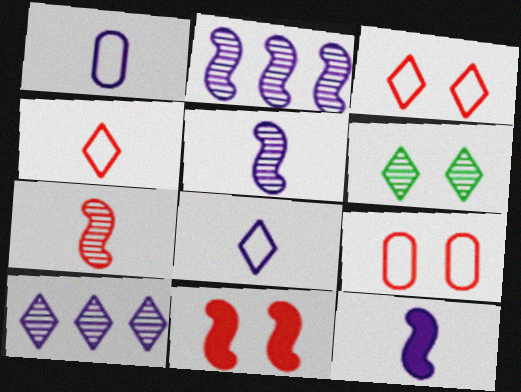[]